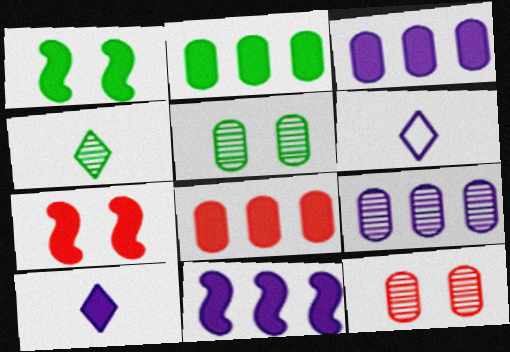[[1, 8, 10], 
[2, 3, 8], 
[2, 7, 10]]